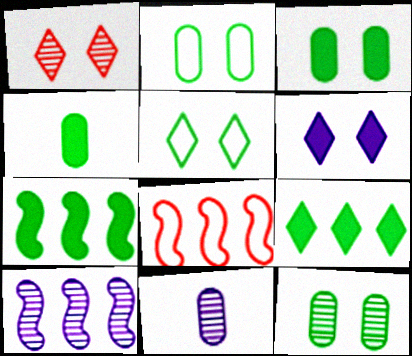[[1, 5, 6], 
[2, 3, 12], 
[7, 8, 10]]